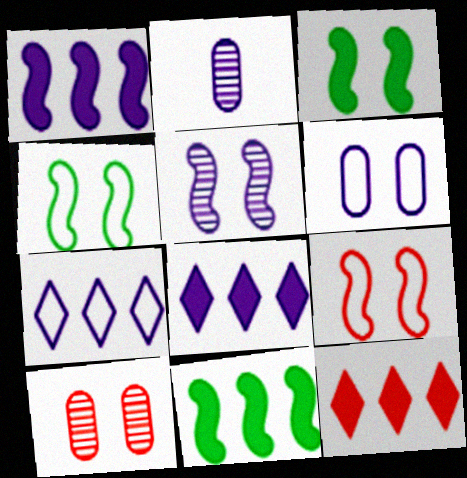[[2, 4, 12], 
[3, 5, 9]]